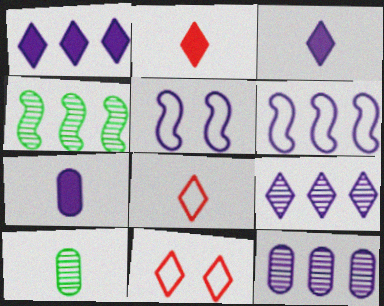[[1, 6, 12], 
[3, 5, 12], 
[4, 7, 11], 
[5, 7, 9]]